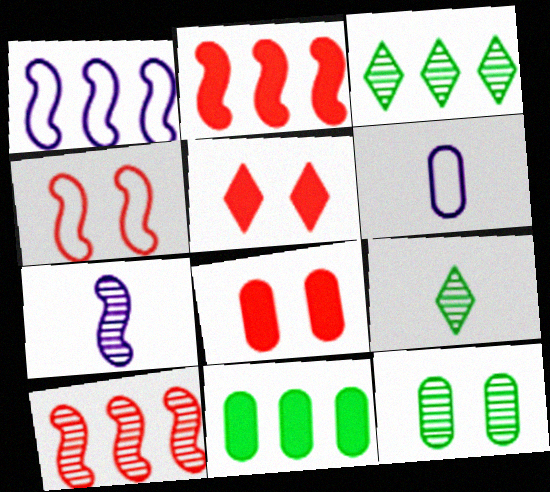[[1, 8, 9]]